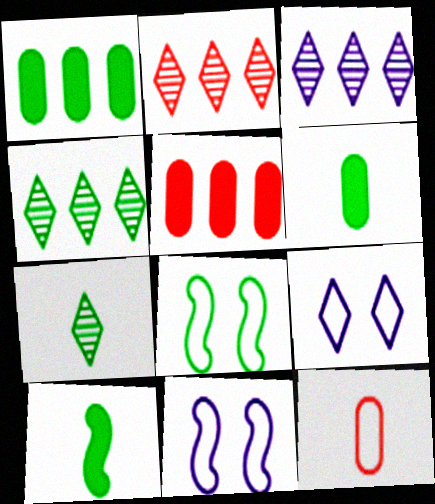[[1, 7, 8], 
[2, 3, 4], 
[2, 6, 11], 
[4, 6, 8], 
[5, 7, 11]]